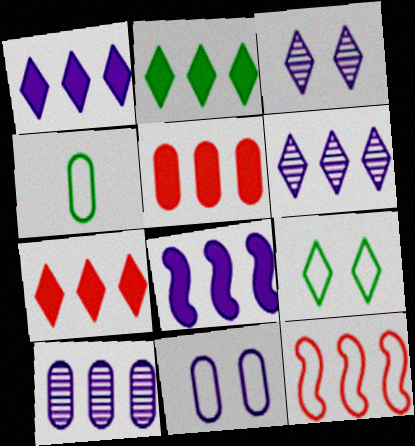[[1, 2, 7], 
[2, 5, 8], 
[2, 10, 12]]